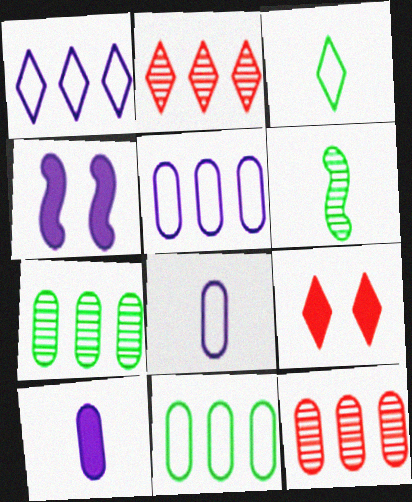[[3, 4, 12], 
[5, 6, 9]]